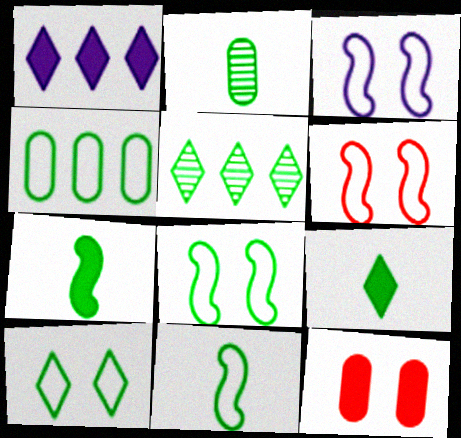[[1, 2, 6], 
[1, 7, 12], 
[2, 9, 11], 
[3, 6, 8], 
[4, 10, 11], 
[5, 9, 10]]